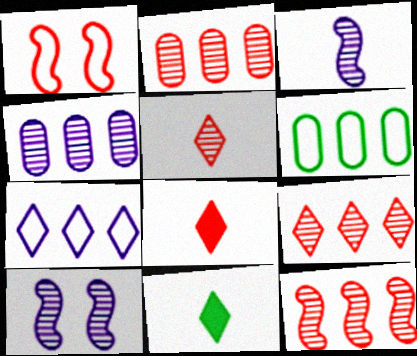[[1, 2, 8], 
[1, 4, 11], 
[2, 9, 12], 
[6, 8, 10]]